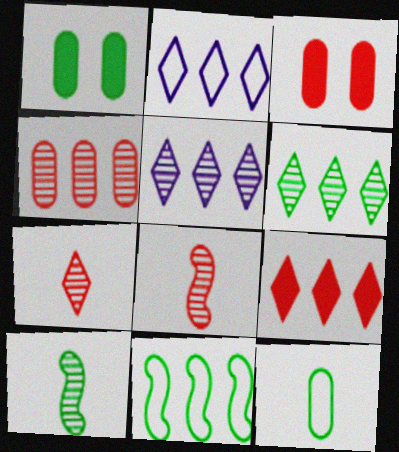[[1, 2, 8], 
[2, 3, 10], 
[2, 6, 9]]